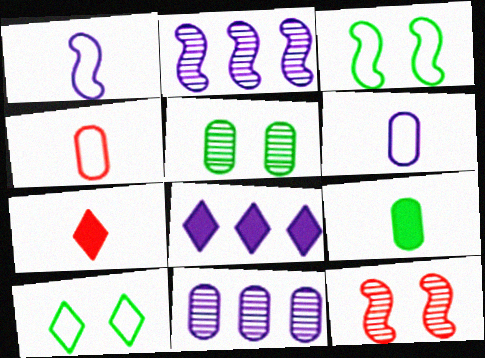[[3, 7, 11]]